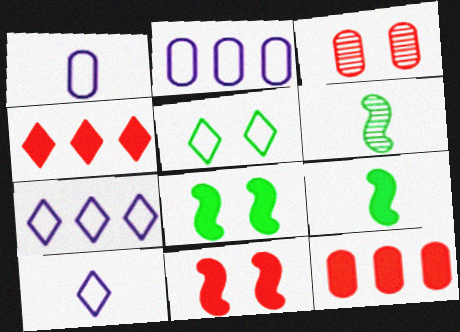[[3, 7, 9]]